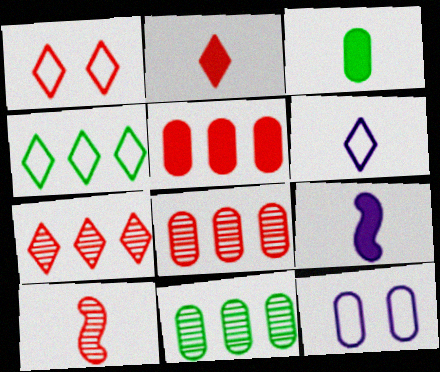[[1, 2, 7], 
[1, 4, 6], 
[1, 5, 10], 
[1, 9, 11], 
[2, 3, 9], 
[3, 6, 10], 
[3, 8, 12]]